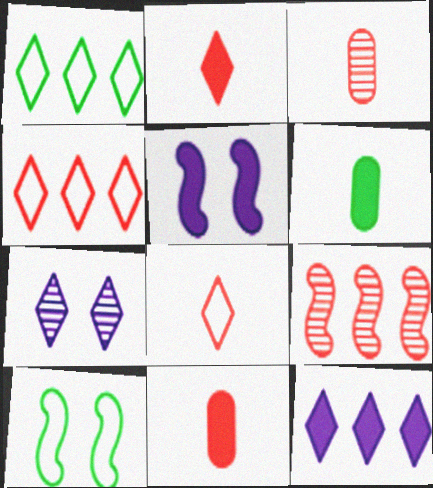[[1, 2, 7], 
[1, 3, 5], 
[3, 10, 12]]